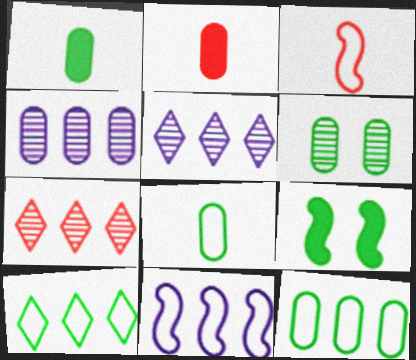[[1, 6, 12]]